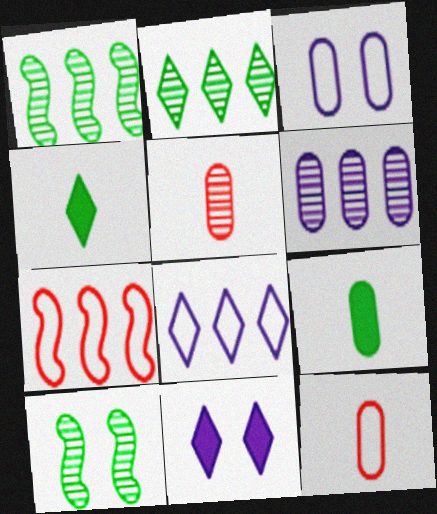[[1, 11, 12]]